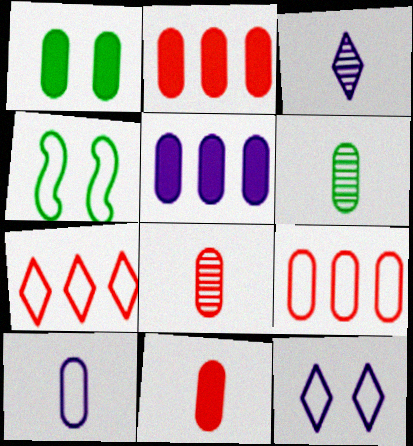[[1, 5, 11], 
[2, 3, 4], 
[4, 7, 10], 
[6, 10, 11]]